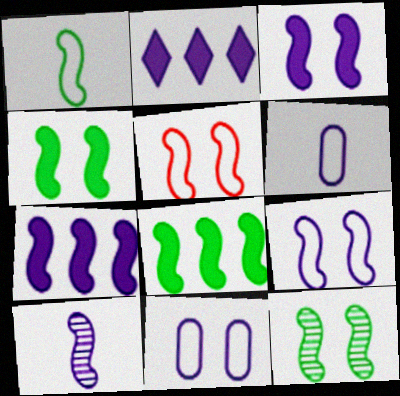[[1, 8, 12], 
[2, 10, 11], 
[3, 5, 12], 
[5, 8, 10], 
[7, 9, 10]]